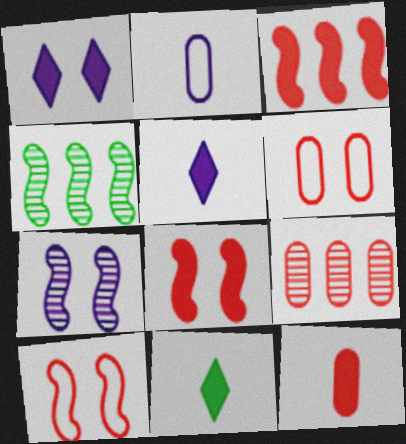[[4, 5, 6], 
[6, 9, 12]]